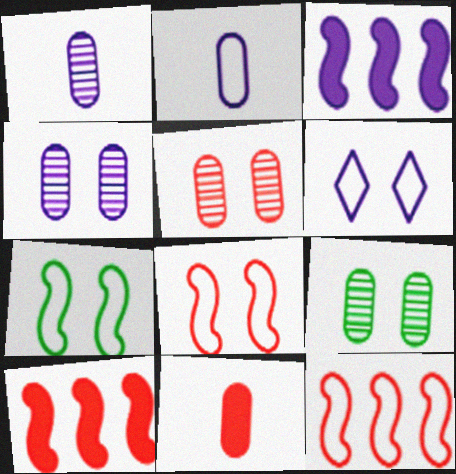[[1, 3, 6], 
[4, 5, 9]]